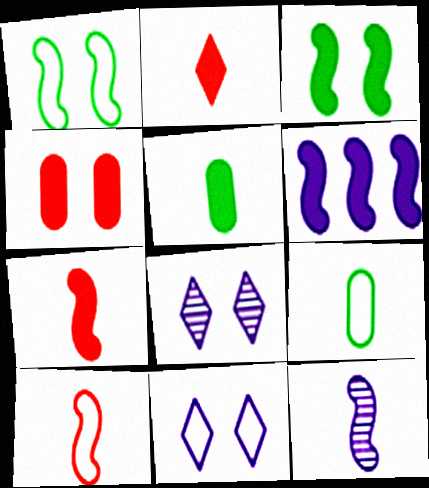[[1, 4, 8], 
[2, 9, 12], 
[3, 6, 7]]